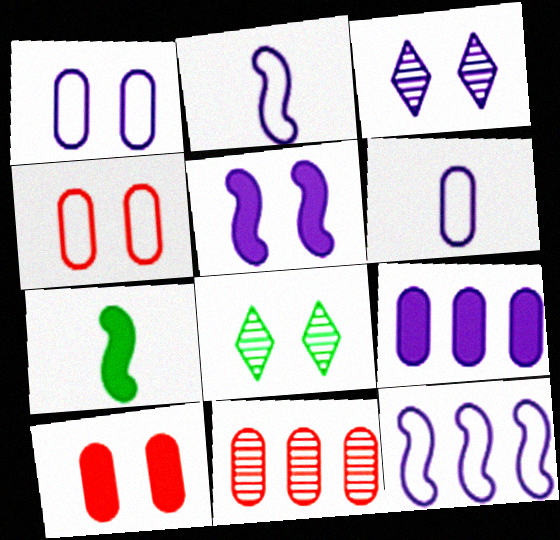[[1, 3, 5], 
[2, 3, 9], 
[4, 5, 8]]